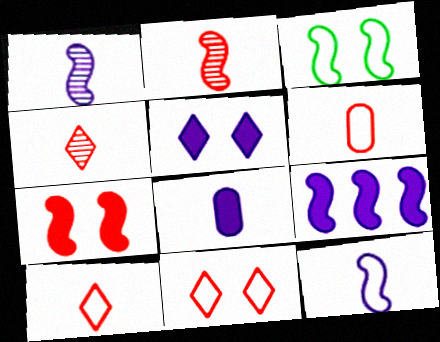[[2, 3, 9], 
[5, 8, 9]]